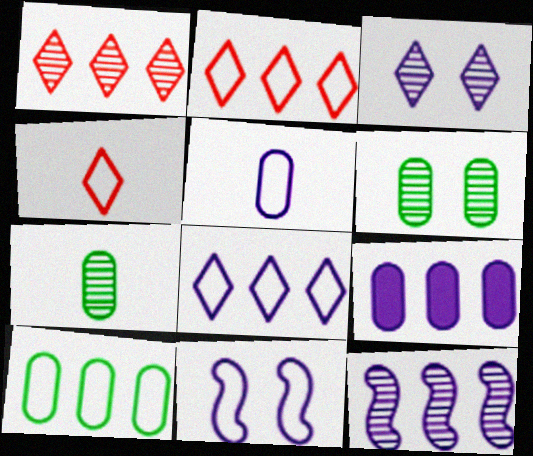[[4, 10, 11], 
[5, 8, 11], 
[8, 9, 12]]